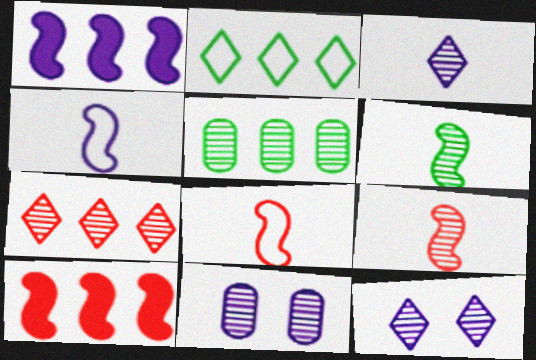[[5, 9, 12], 
[6, 7, 11]]